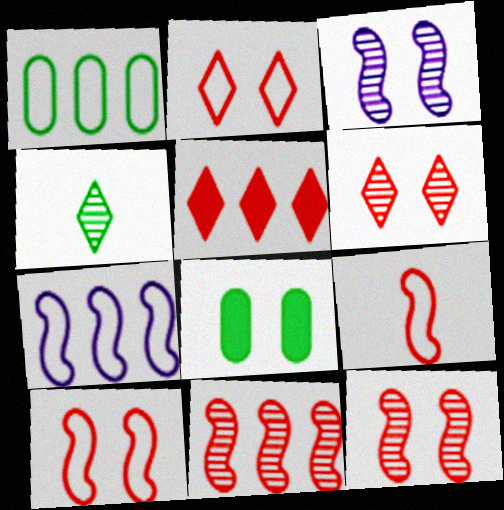[[2, 3, 8]]